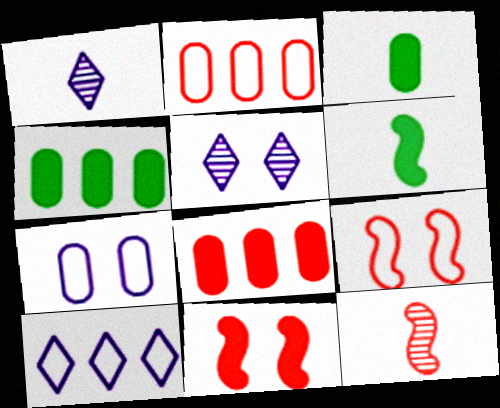[[1, 4, 9], 
[2, 5, 6]]